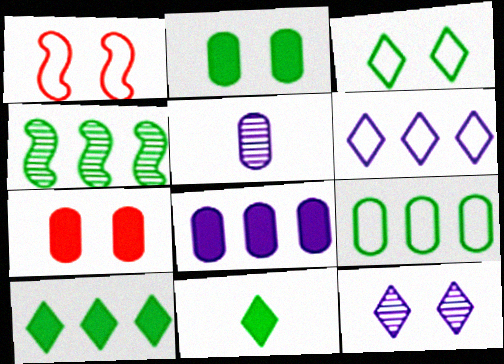[[1, 2, 12], 
[1, 5, 10], 
[4, 9, 10], 
[5, 7, 9]]